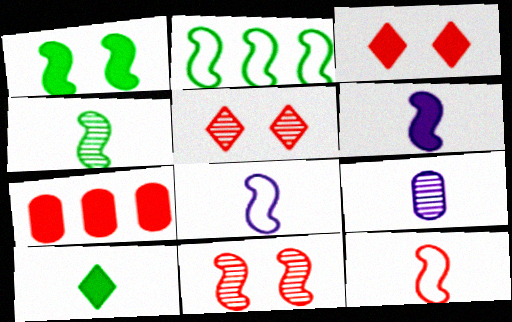[[1, 2, 4], 
[2, 3, 9], 
[2, 6, 11], 
[4, 6, 12], 
[5, 7, 12], 
[9, 10, 12]]